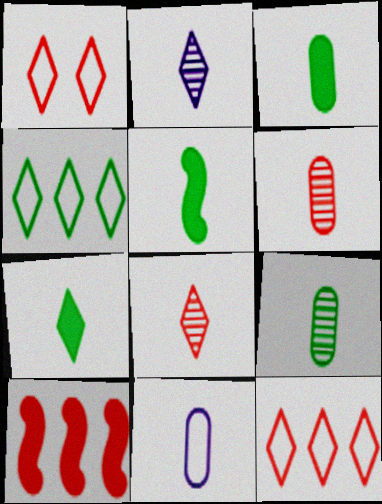[[1, 6, 10], 
[3, 5, 7], 
[3, 6, 11], 
[5, 8, 11]]